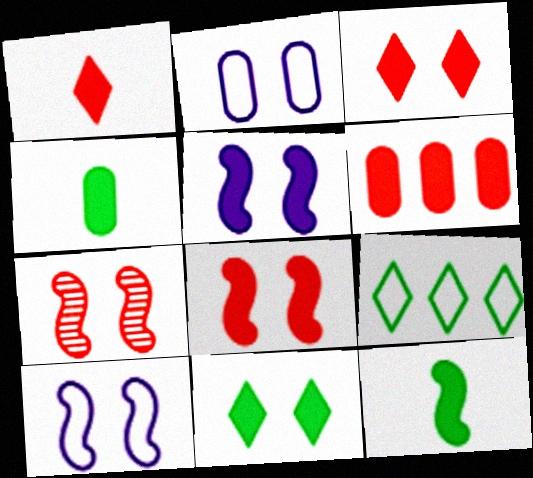[[1, 6, 8], 
[2, 7, 11]]